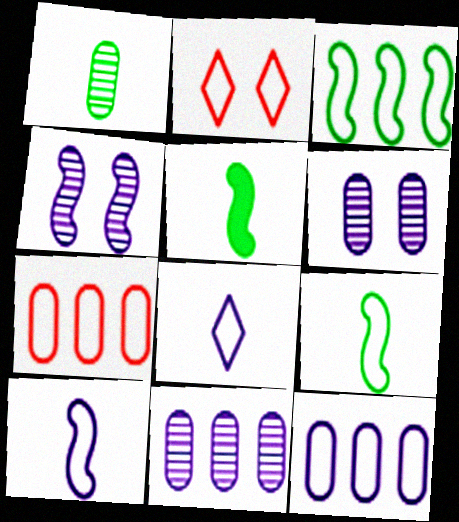[[2, 5, 11], 
[2, 9, 12]]